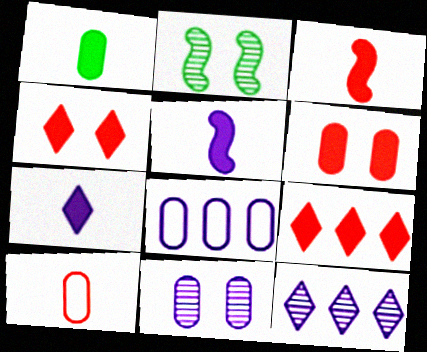[[1, 3, 7], 
[3, 6, 9]]